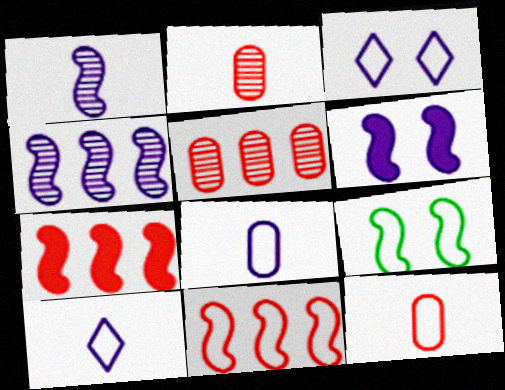[[1, 7, 9]]